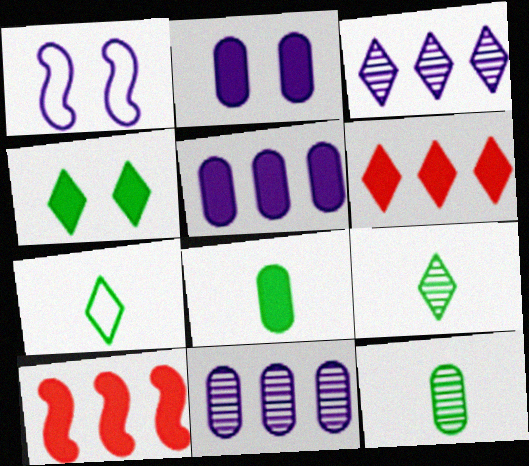[[1, 6, 12]]